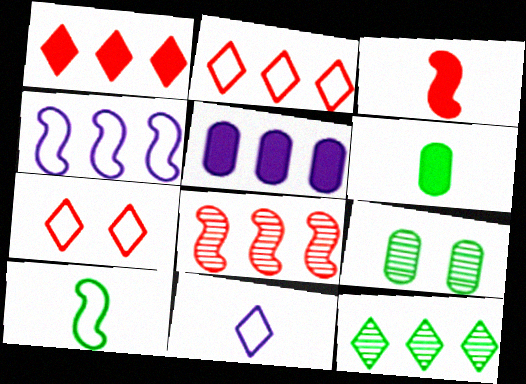[]